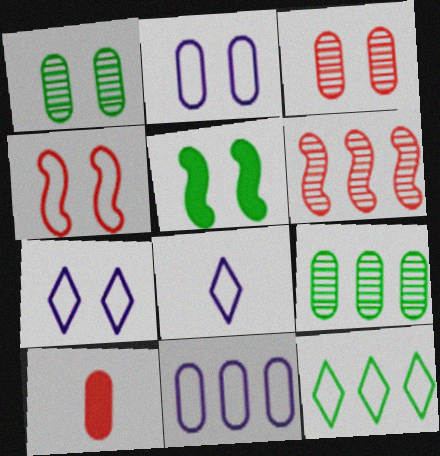[[1, 10, 11], 
[2, 9, 10], 
[3, 5, 7]]